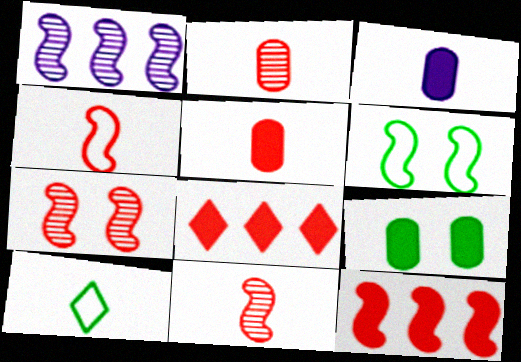[[3, 10, 11], 
[4, 7, 12]]